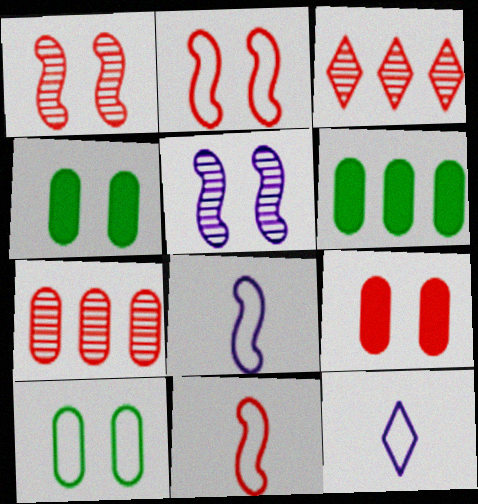[[1, 6, 12], 
[3, 4, 8], 
[3, 9, 11]]